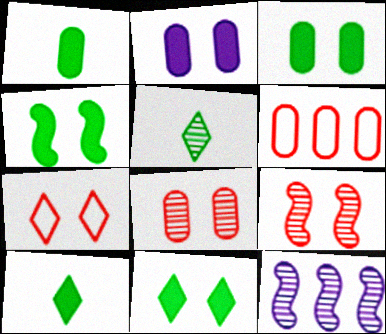[[1, 7, 12], 
[3, 4, 11], 
[5, 8, 12]]